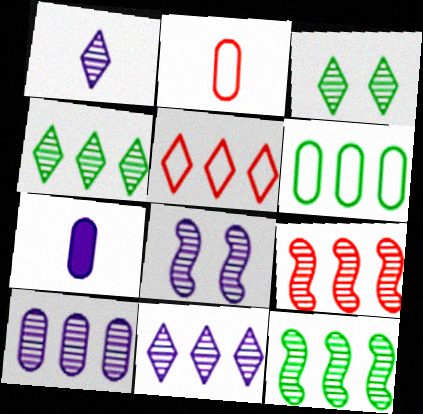[[1, 8, 10], 
[4, 9, 10]]